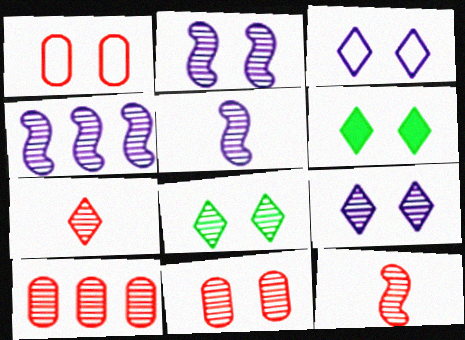[[1, 2, 6], 
[2, 4, 5], 
[2, 8, 11], 
[5, 8, 10]]